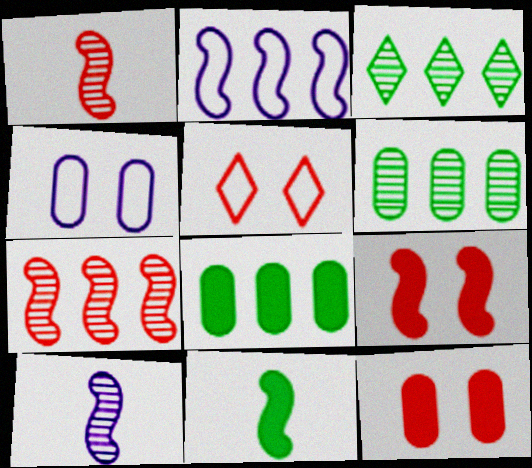[[5, 8, 10]]